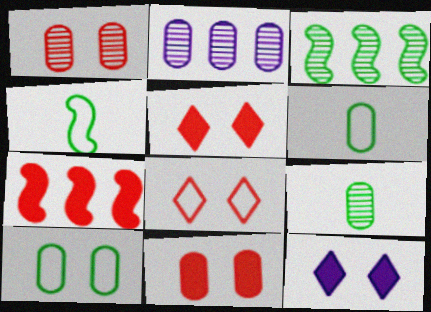[[1, 2, 9], 
[2, 4, 5], 
[2, 6, 11]]